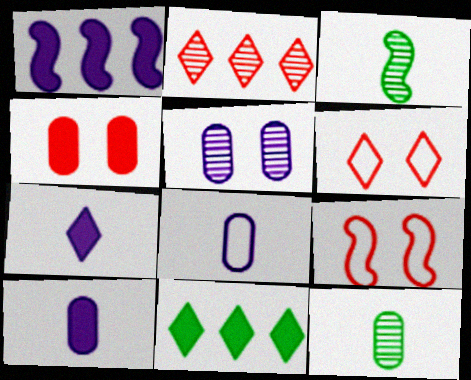[[1, 3, 9], 
[1, 6, 12], 
[2, 3, 5]]